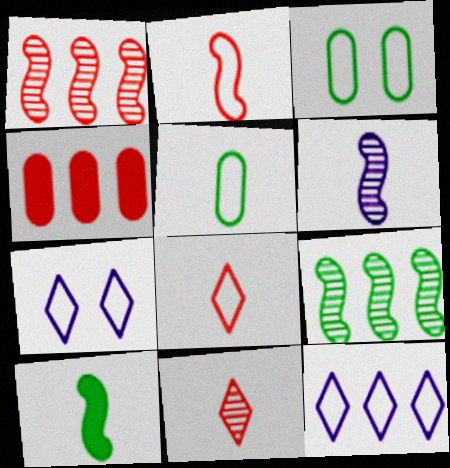[[2, 3, 12], 
[2, 6, 10], 
[4, 9, 12]]